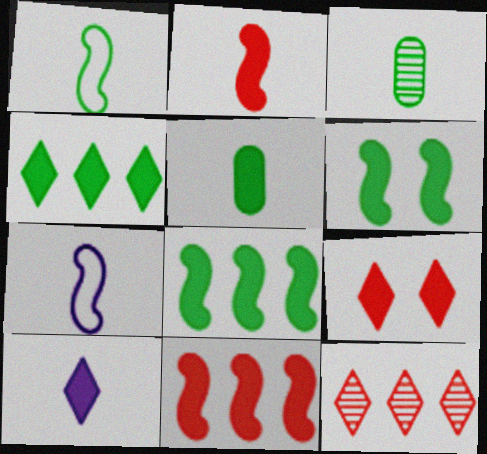[[2, 5, 10], 
[4, 5, 6], 
[4, 9, 10]]